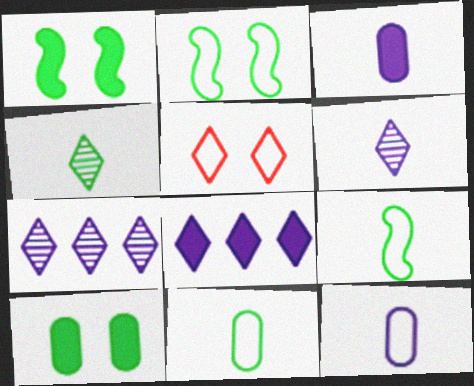[[4, 5, 8]]